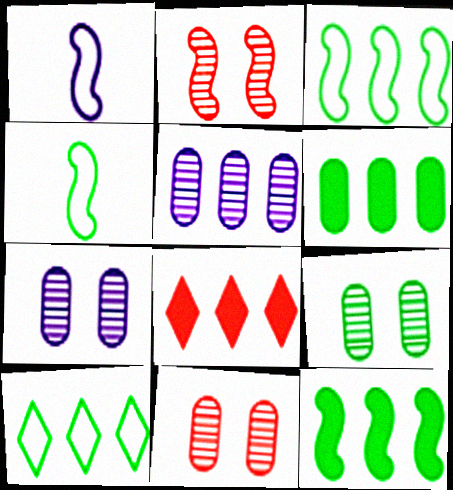[[1, 2, 12], 
[1, 8, 9], 
[3, 5, 8], 
[4, 7, 8], 
[7, 9, 11]]